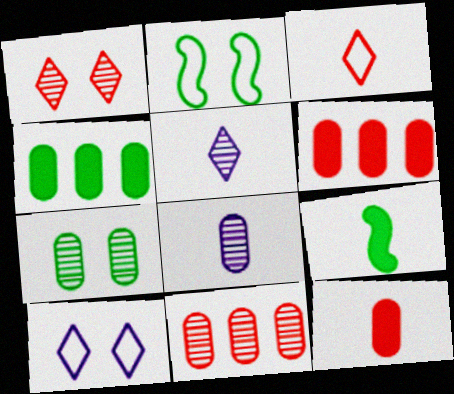[[2, 5, 6], 
[3, 8, 9], 
[7, 8, 11], 
[9, 10, 11]]